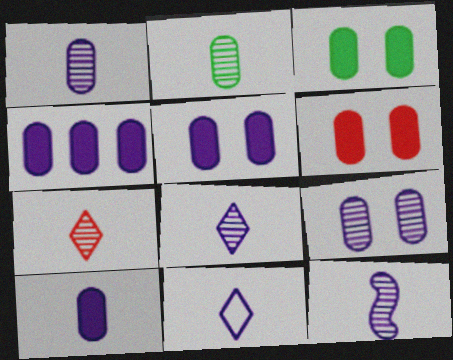[[1, 8, 12], 
[2, 7, 12], 
[3, 5, 6], 
[4, 5, 10], 
[10, 11, 12]]